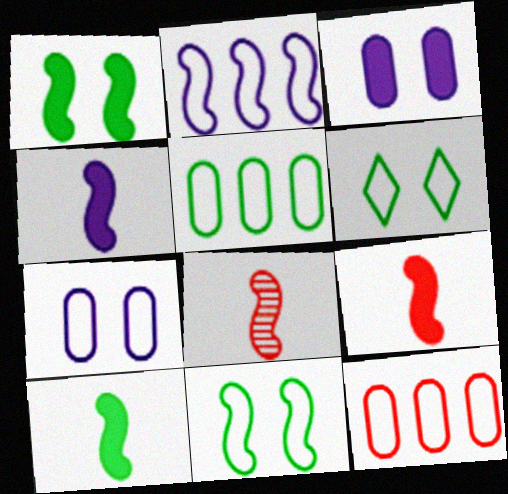[[1, 2, 8], 
[4, 9, 10]]